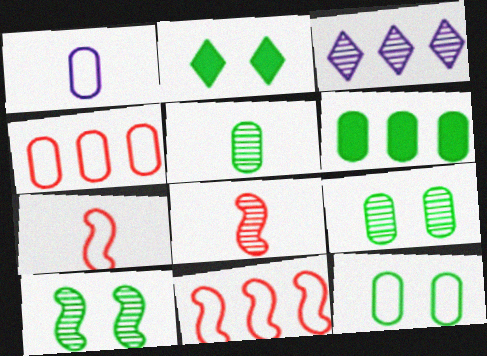[[1, 4, 12], 
[2, 10, 12], 
[3, 6, 11], 
[3, 8, 9], 
[5, 6, 12]]